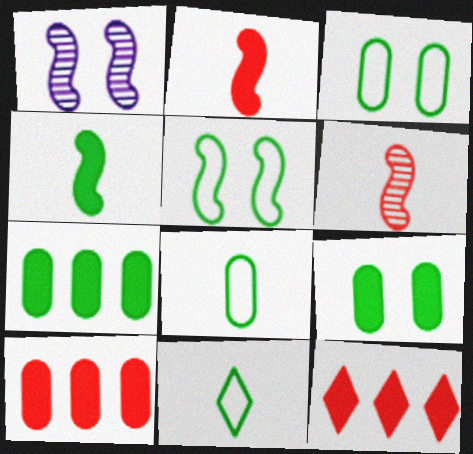[[1, 8, 12], 
[1, 10, 11]]